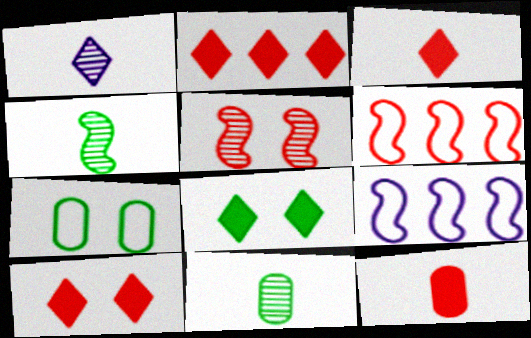[[2, 3, 10], 
[9, 10, 11]]